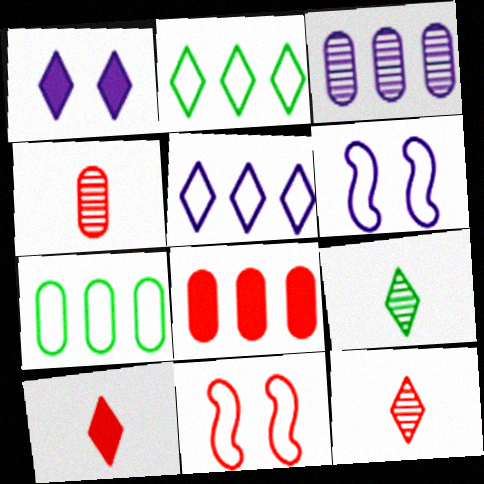[[1, 2, 12], 
[3, 7, 8], 
[6, 8, 9], 
[8, 11, 12]]